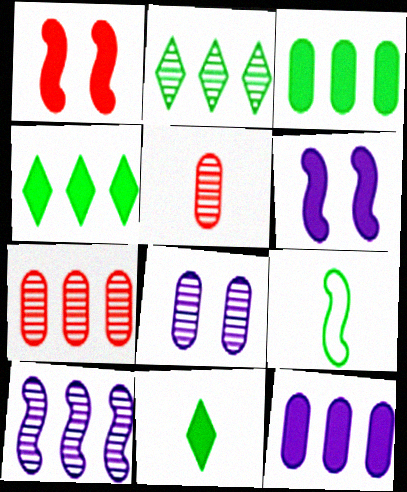[[1, 9, 10], 
[1, 11, 12], 
[2, 7, 10]]